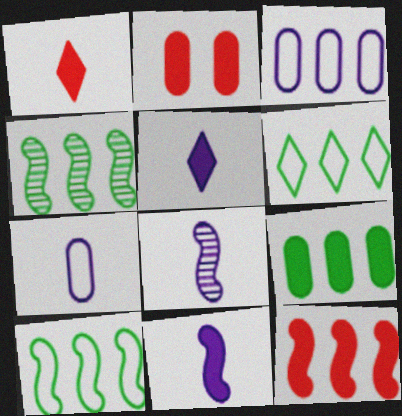[[1, 2, 12], 
[2, 6, 8], 
[4, 6, 9], 
[5, 7, 8]]